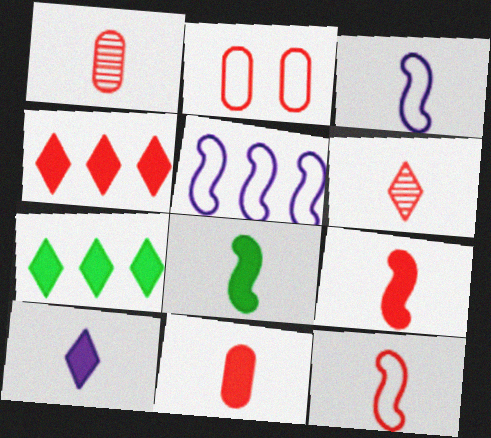[[6, 11, 12], 
[8, 10, 11]]